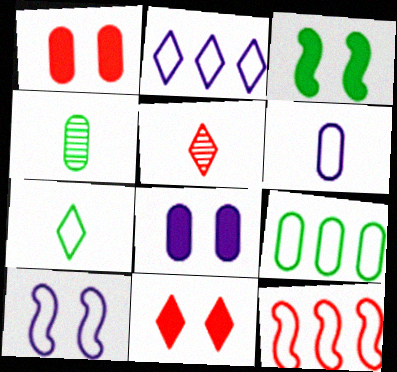[[1, 5, 12], 
[2, 6, 10], 
[2, 9, 12], 
[3, 8, 11]]